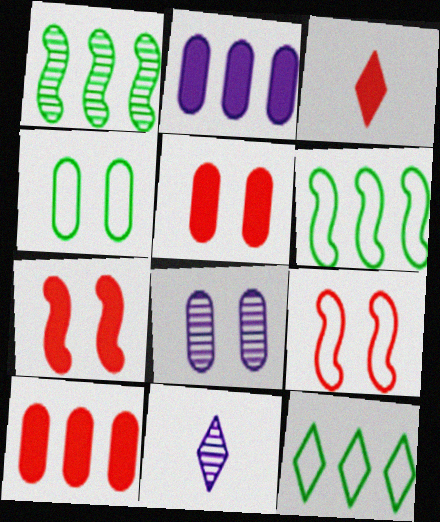[[3, 6, 8], 
[3, 7, 10], 
[4, 5, 8], 
[5, 6, 11]]